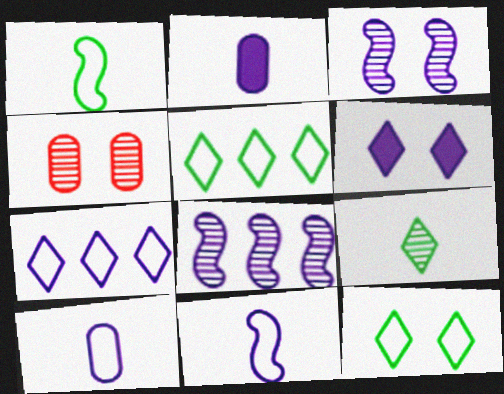[[2, 3, 7], 
[4, 8, 9], 
[6, 8, 10]]